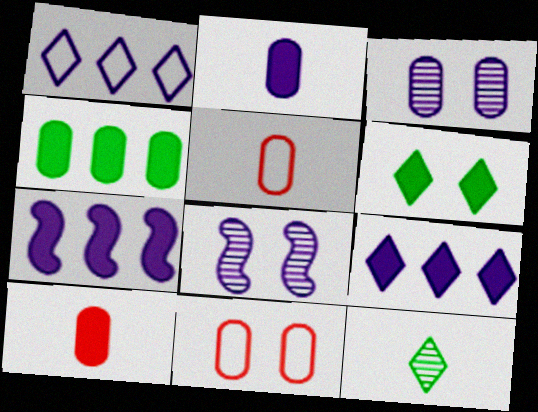[[1, 2, 8], 
[3, 4, 5], 
[6, 7, 10], 
[6, 8, 11], 
[7, 11, 12]]